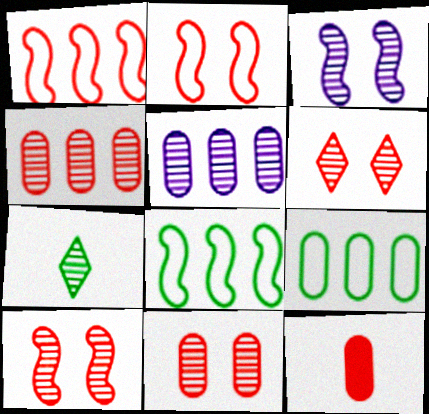[[1, 6, 12], 
[3, 4, 7], 
[5, 7, 10], 
[6, 10, 11]]